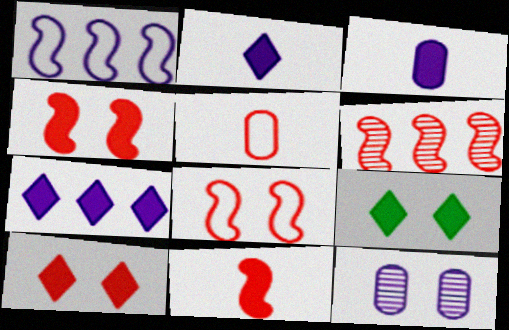[[1, 2, 12], 
[5, 6, 10], 
[6, 8, 11], 
[8, 9, 12]]